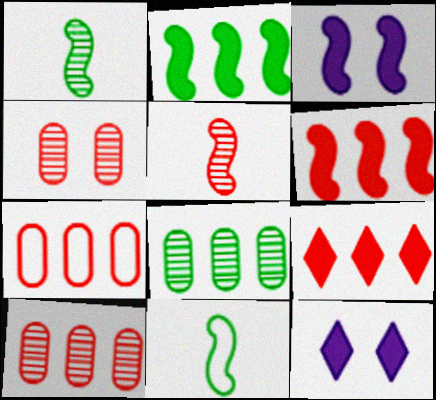[[1, 7, 12], 
[10, 11, 12]]